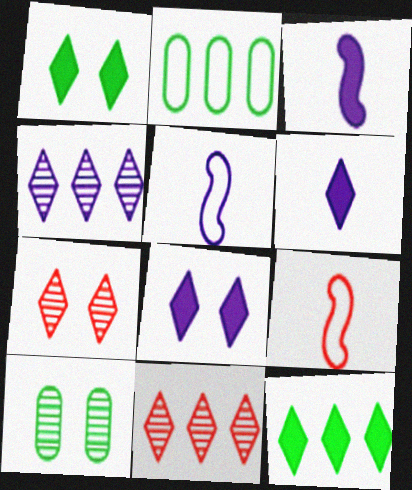[[2, 3, 7]]